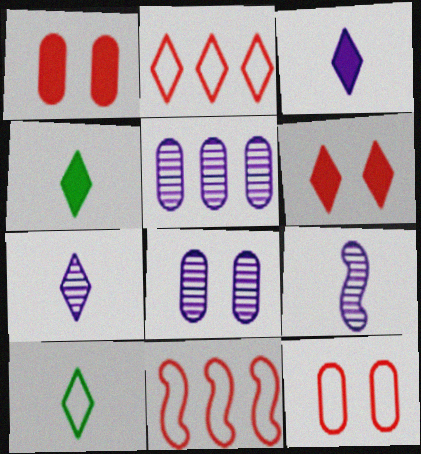[[4, 8, 11]]